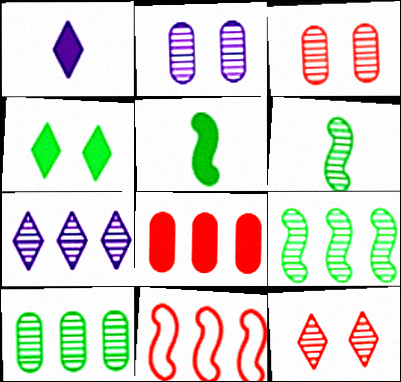[[3, 6, 7]]